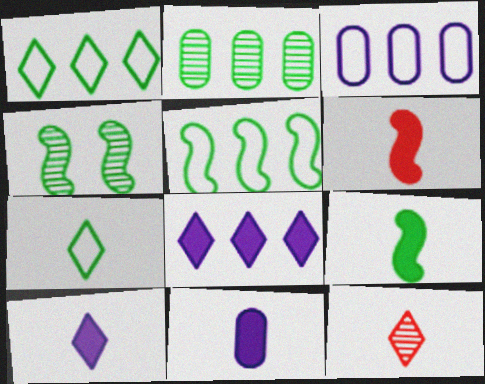[[4, 5, 9], 
[7, 10, 12]]